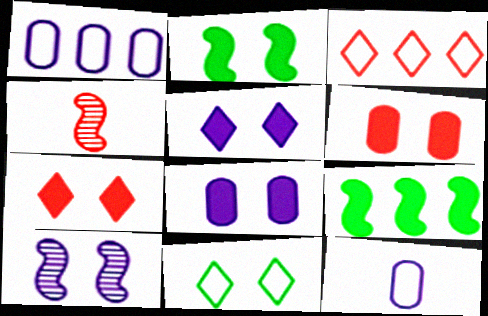[[2, 5, 6], 
[2, 7, 8], 
[3, 4, 6], 
[6, 10, 11]]